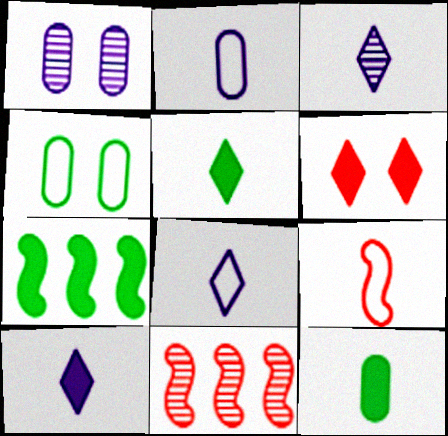[[3, 8, 10], 
[3, 9, 12], 
[4, 10, 11]]